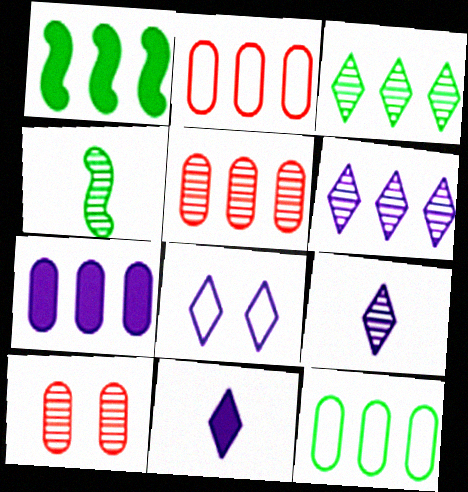[[1, 2, 6], 
[1, 3, 12], 
[4, 6, 10], 
[5, 7, 12], 
[6, 8, 11]]